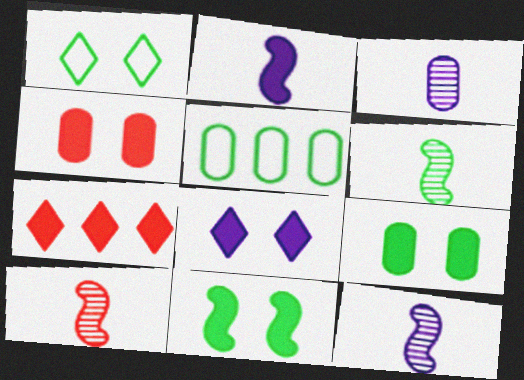[[2, 7, 9], 
[3, 4, 5], 
[4, 8, 11], 
[5, 8, 10], 
[6, 10, 12]]